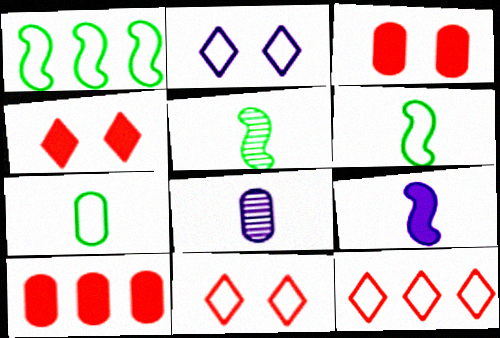[[1, 4, 8], 
[2, 5, 10]]